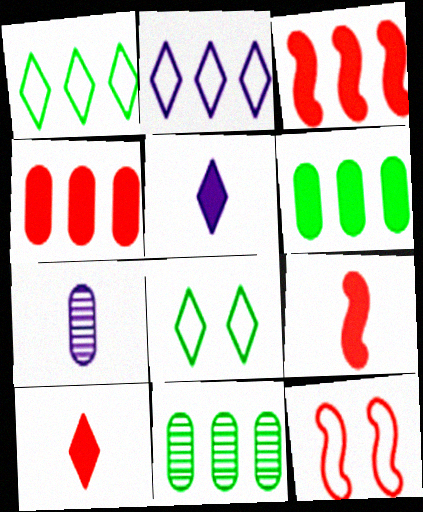[[2, 3, 11], 
[3, 7, 8], 
[5, 11, 12]]